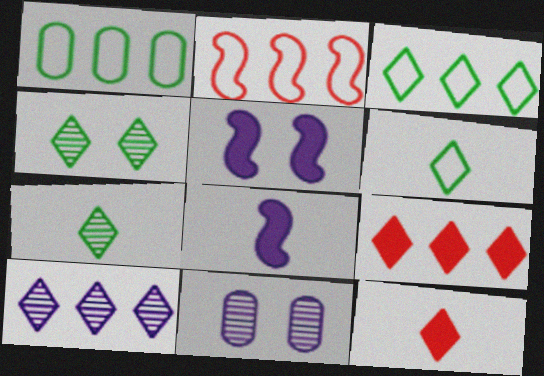[[3, 9, 10]]